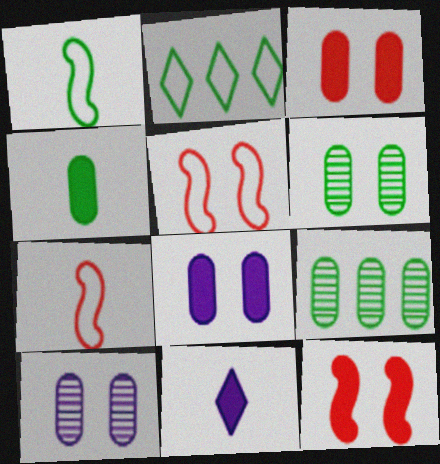[[5, 9, 11]]